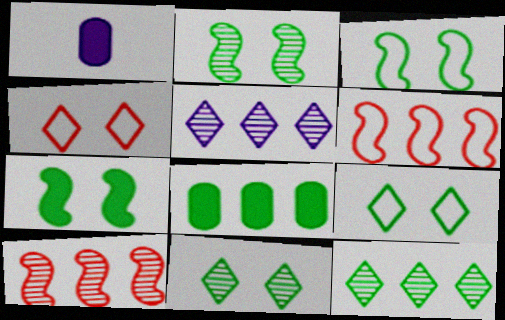[[1, 6, 11], 
[1, 9, 10], 
[2, 3, 7], 
[5, 6, 8]]